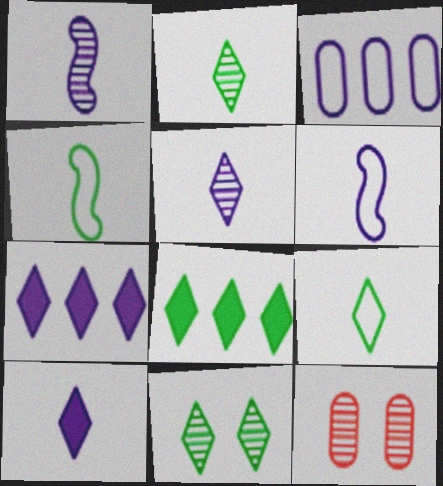[[4, 7, 12], 
[6, 8, 12], 
[8, 9, 11]]